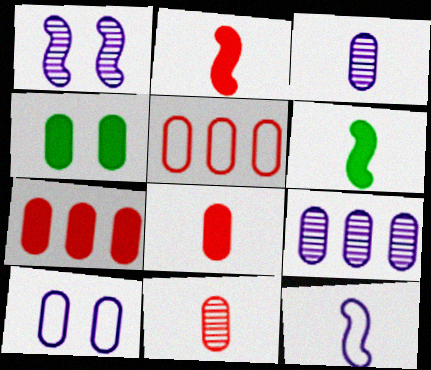[[3, 4, 5]]